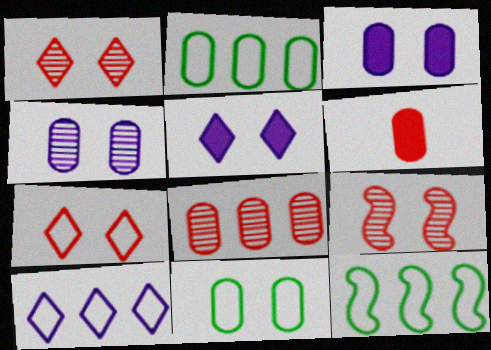[[2, 4, 6], 
[5, 9, 11]]